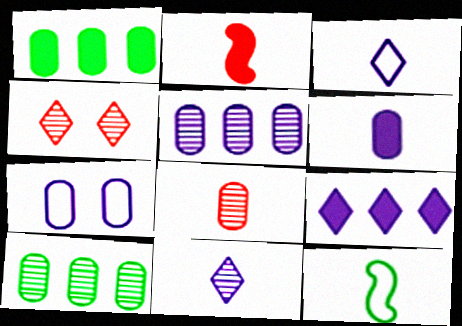[[1, 7, 8], 
[5, 6, 7]]